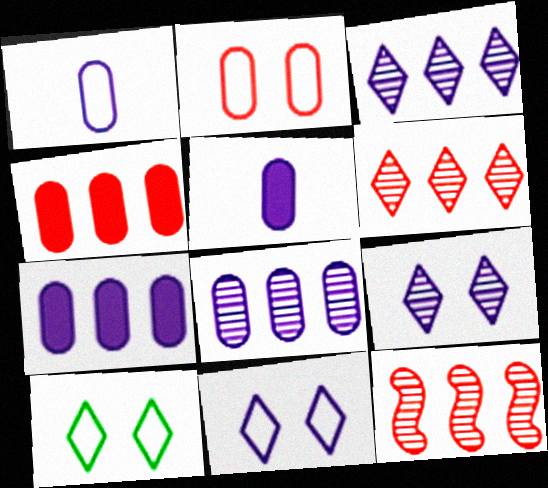[[5, 10, 12]]